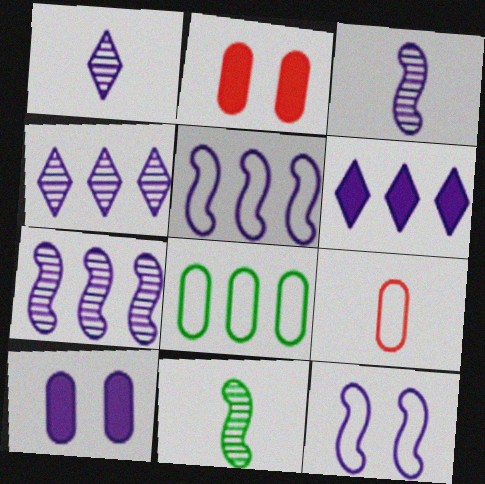[[1, 5, 10]]